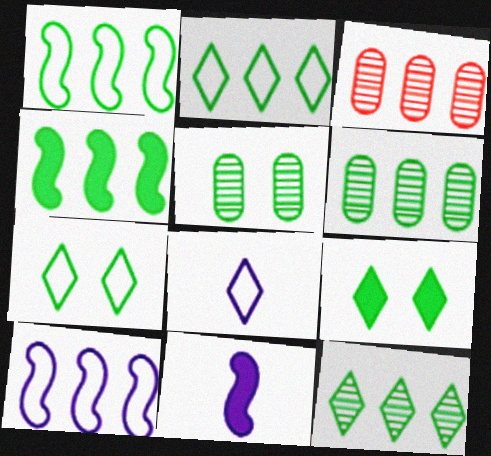[[2, 4, 6], 
[3, 7, 11]]